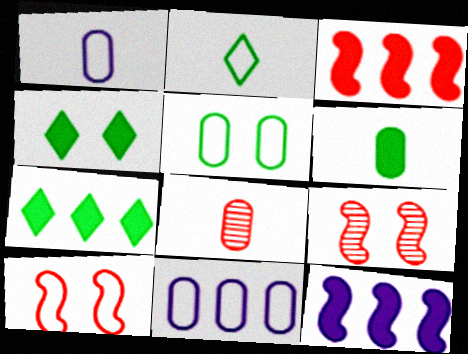[[1, 6, 8], 
[1, 7, 9], 
[2, 10, 11]]